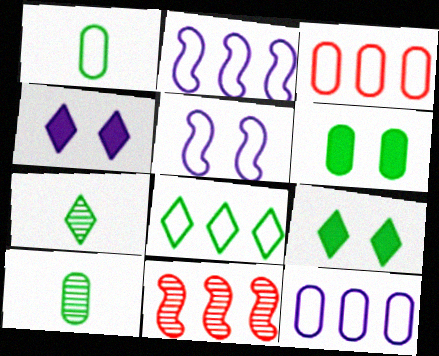[[1, 4, 11], 
[2, 3, 8], 
[7, 8, 9]]